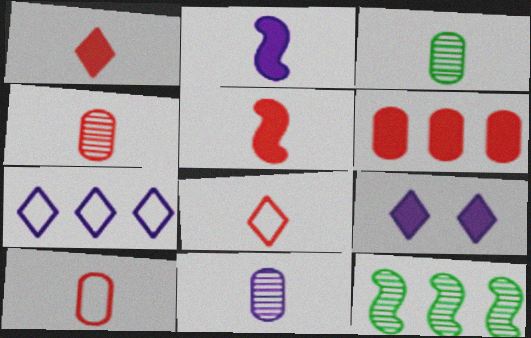[[2, 3, 8], 
[3, 4, 11], 
[4, 5, 8], 
[6, 7, 12], 
[9, 10, 12]]